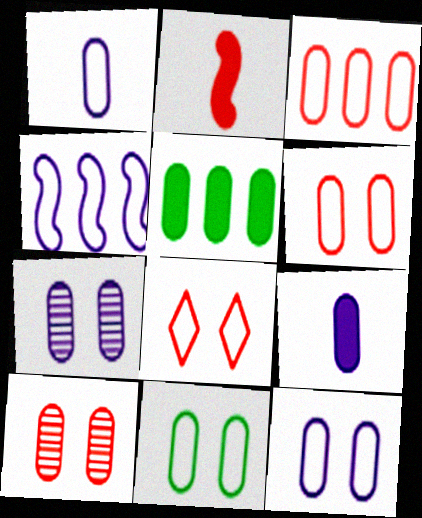[[1, 3, 11], 
[1, 5, 10], 
[6, 11, 12]]